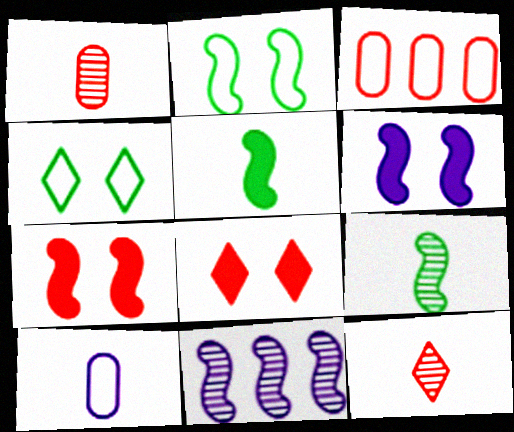[[3, 7, 12], 
[5, 10, 12]]